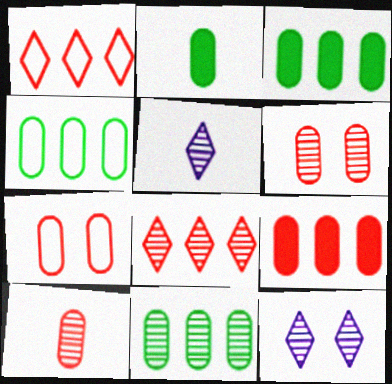[[3, 4, 11], 
[7, 9, 10]]